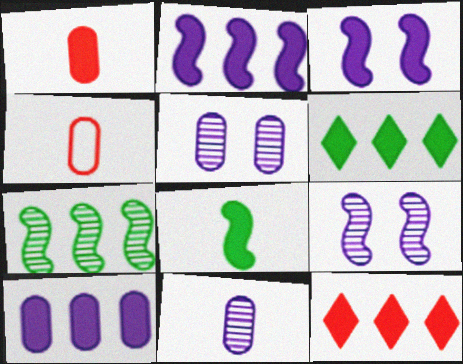[[1, 3, 6], 
[4, 6, 9]]